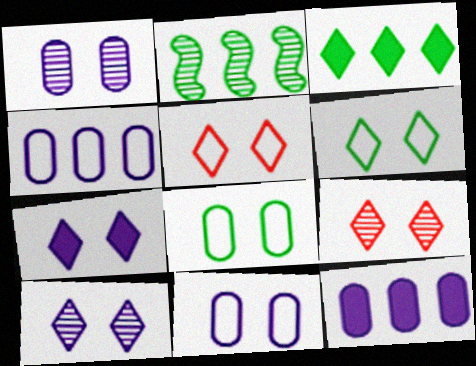[[6, 7, 9]]